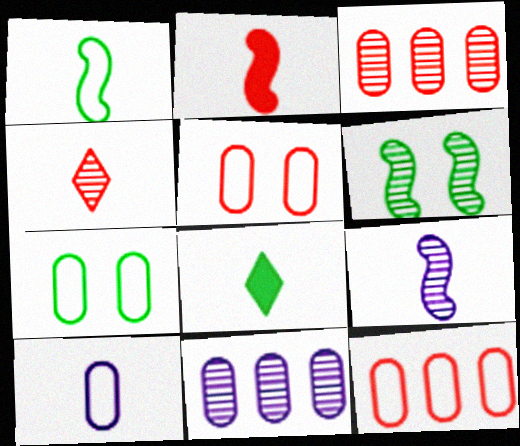[[1, 2, 9], 
[4, 6, 11], 
[7, 10, 12]]